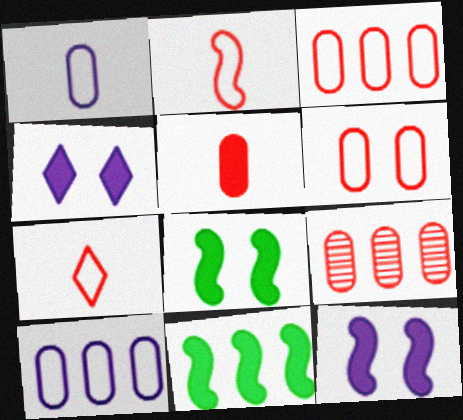[[4, 5, 11], 
[5, 6, 9]]